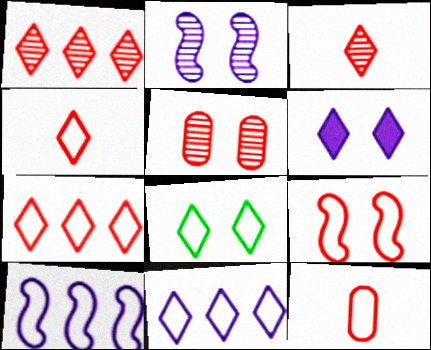[[4, 8, 11], 
[7, 9, 12], 
[8, 10, 12]]